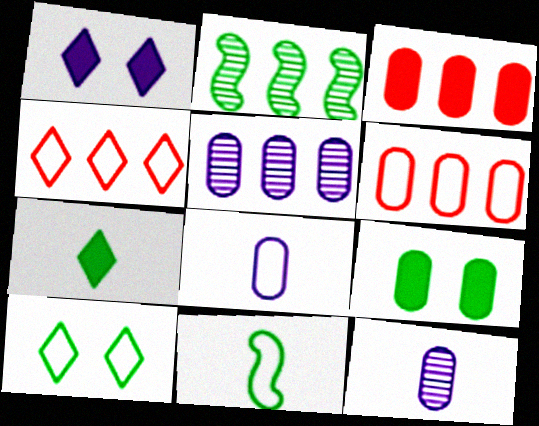[[6, 9, 12]]